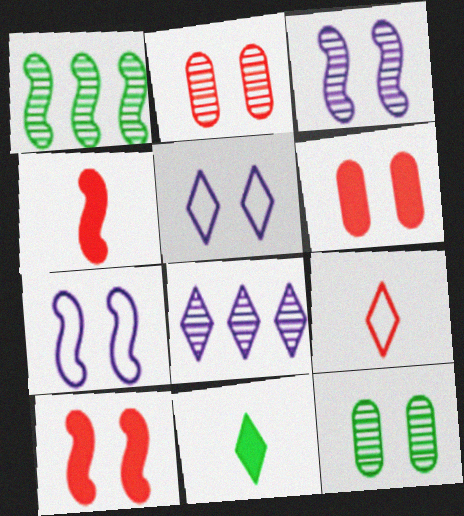[[1, 4, 7], 
[5, 10, 12]]